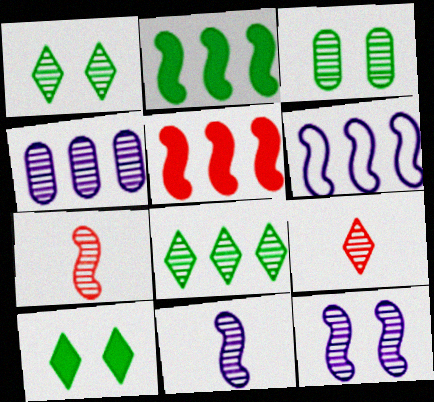[[1, 4, 7]]